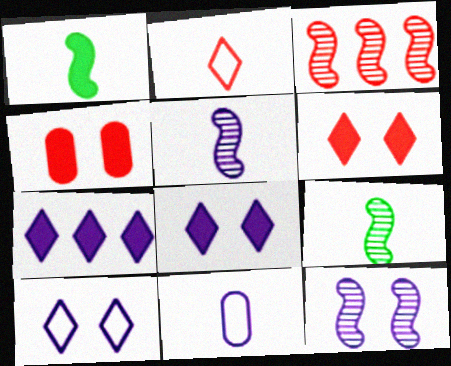[[1, 4, 7], 
[2, 3, 4], 
[3, 9, 12], 
[7, 11, 12]]